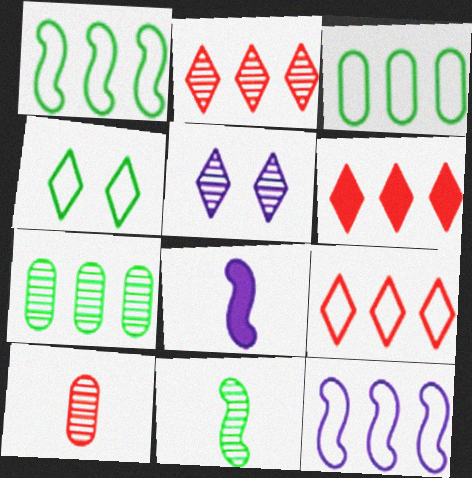[[2, 6, 9], 
[3, 9, 12], 
[6, 7, 12]]